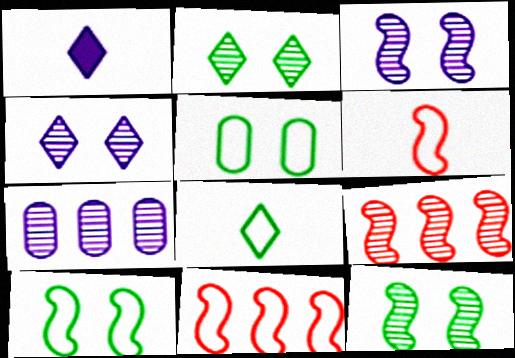[[1, 5, 9]]